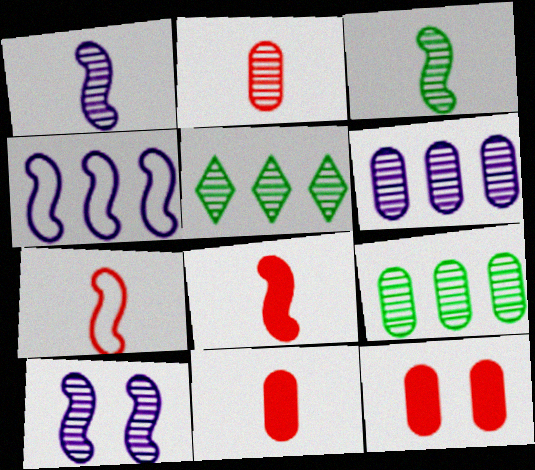[[2, 5, 10]]